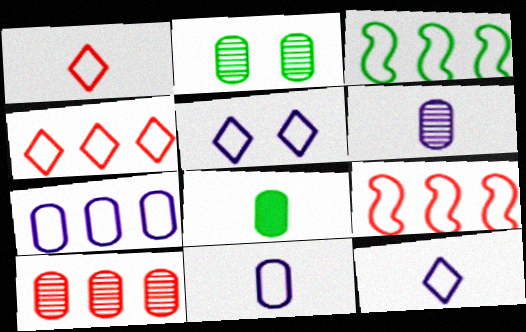[[2, 6, 10], 
[3, 4, 7]]